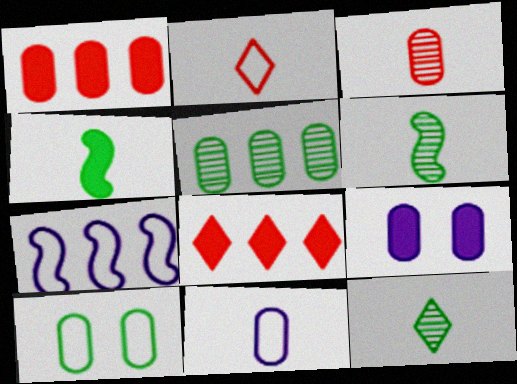[[2, 7, 10], 
[4, 8, 9], 
[5, 7, 8]]